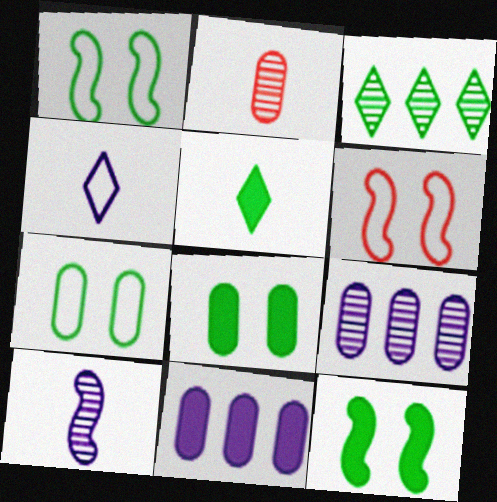[[2, 7, 11], 
[5, 6, 9]]